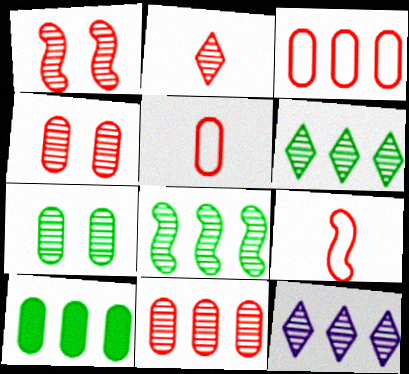[[1, 2, 11], 
[8, 11, 12]]